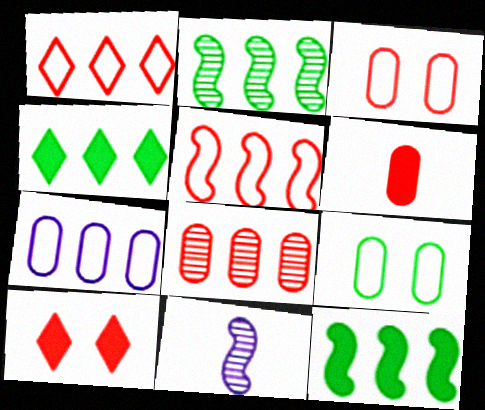[[3, 4, 11], 
[3, 6, 8]]